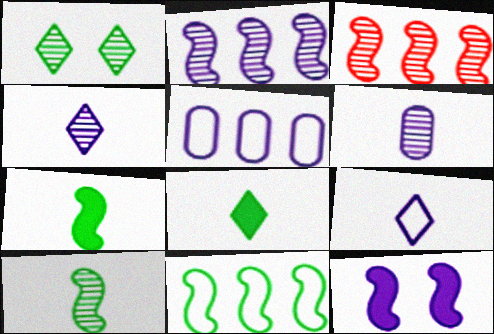[[1, 3, 6], 
[4, 5, 12]]